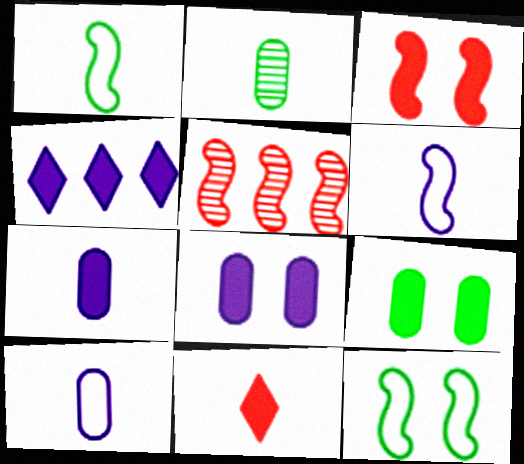[[2, 6, 11]]